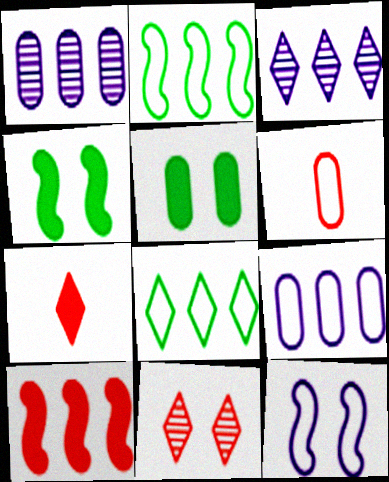[[1, 5, 6], 
[1, 8, 10], 
[3, 4, 6], 
[5, 11, 12], 
[6, 8, 12], 
[6, 10, 11]]